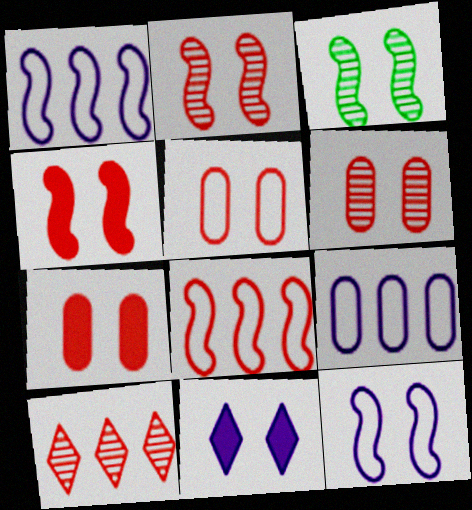[[3, 4, 12], 
[3, 5, 11], 
[5, 6, 7]]